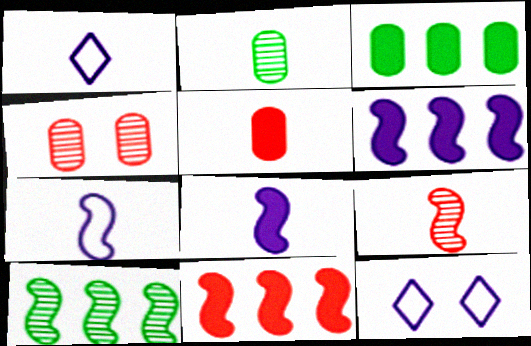[[2, 11, 12], 
[3, 9, 12], 
[5, 10, 12]]